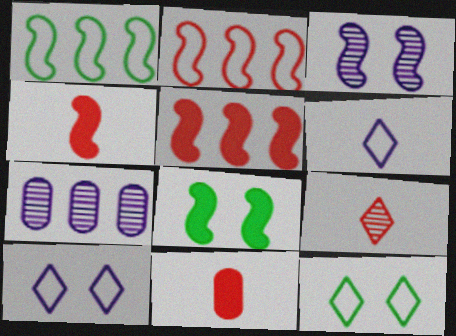[[1, 3, 4], 
[4, 7, 12]]